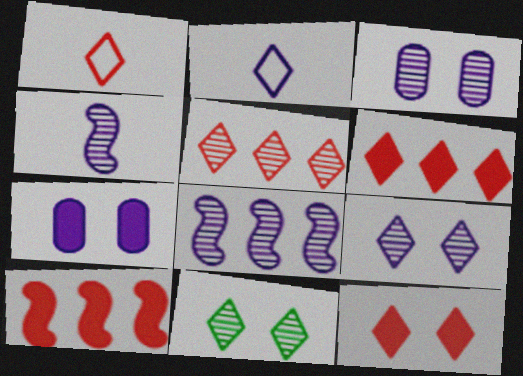[[1, 5, 12], 
[2, 6, 11], 
[2, 7, 8]]